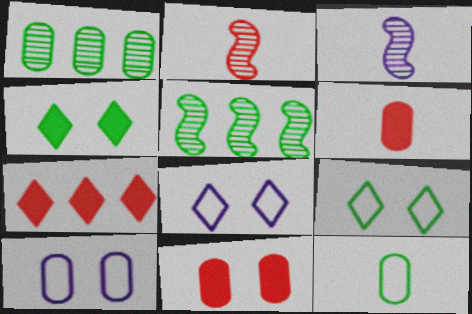[[1, 6, 10], 
[4, 5, 12], 
[5, 6, 8]]